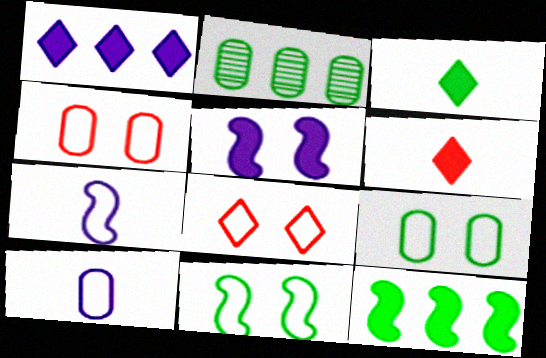[[2, 3, 11]]